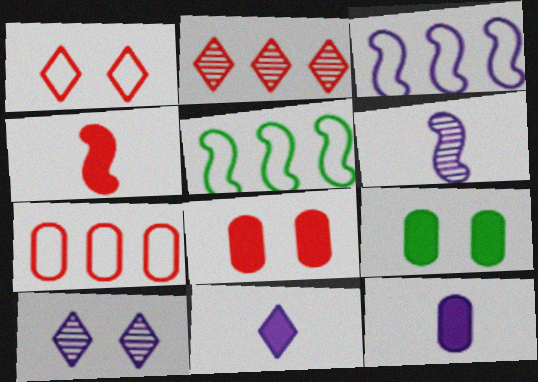[[3, 10, 12]]